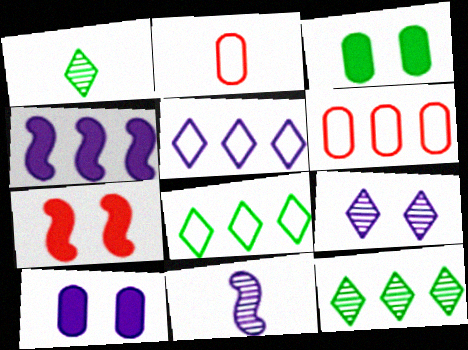[[4, 6, 12], 
[5, 10, 11]]